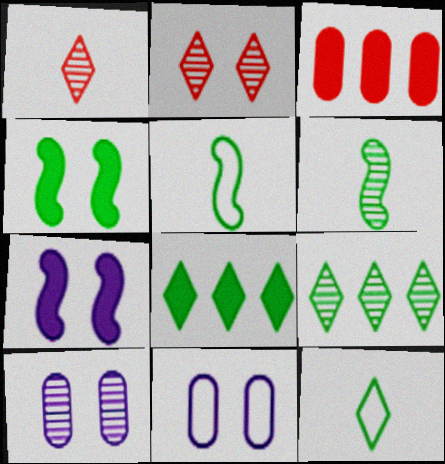[[2, 4, 11]]